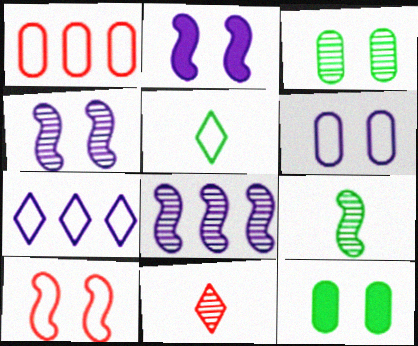[[3, 8, 11]]